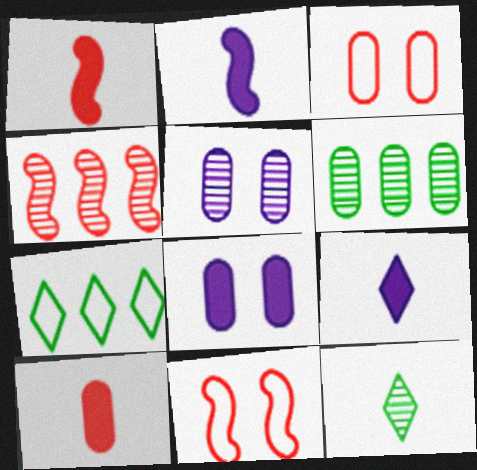[[1, 4, 11], 
[1, 5, 7], 
[4, 5, 12], 
[6, 9, 11]]